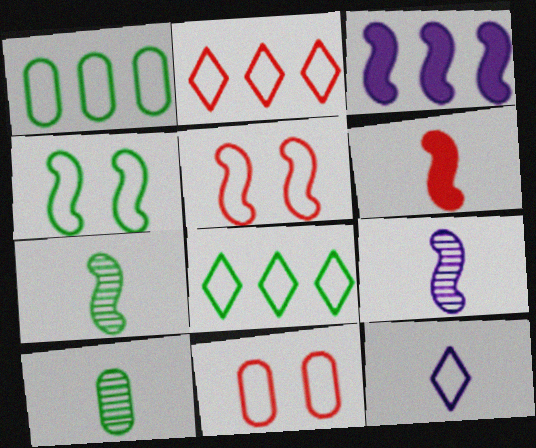[[1, 5, 12], 
[3, 5, 7], 
[6, 10, 12]]